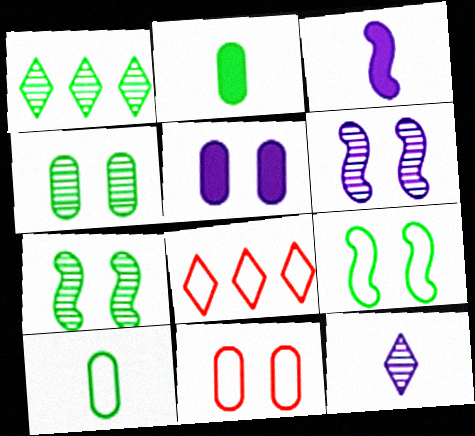[[1, 2, 9], 
[1, 3, 11], 
[2, 6, 8], 
[3, 4, 8], 
[4, 5, 11]]